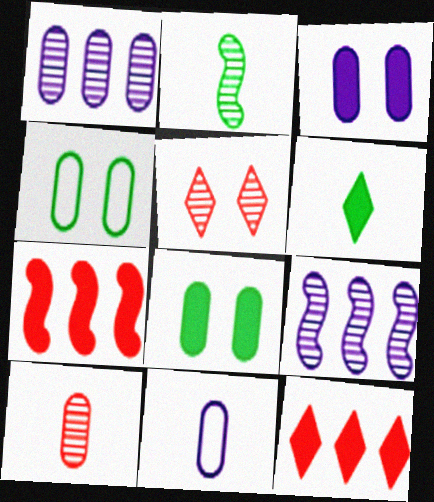[[1, 2, 5], 
[1, 3, 11], 
[3, 6, 7]]